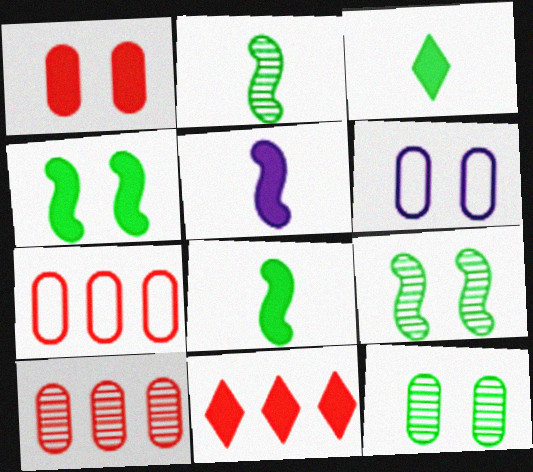[[1, 6, 12], 
[2, 6, 11]]